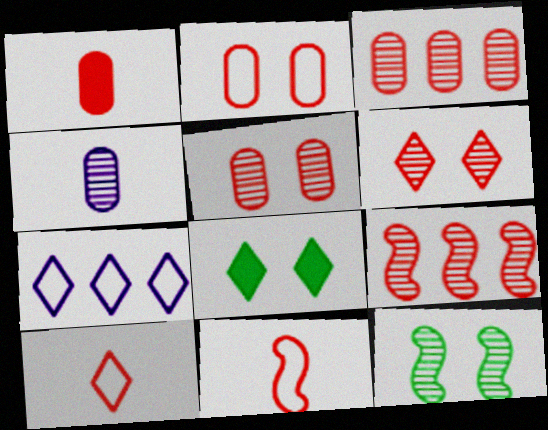[[1, 2, 3], 
[1, 7, 12]]